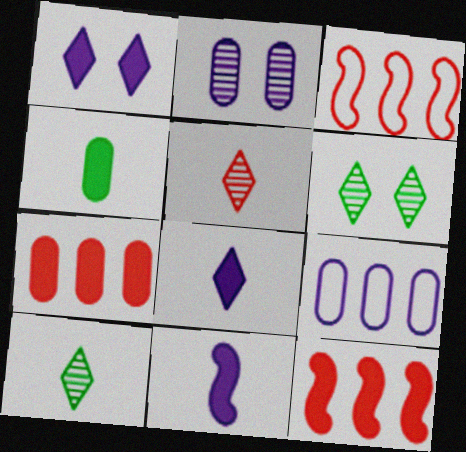[[1, 4, 12]]